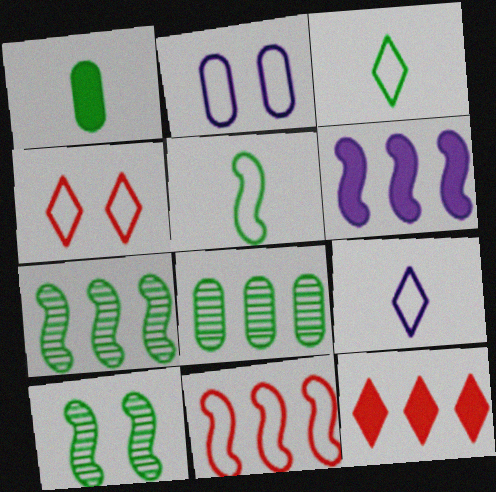[[2, 3, 11], 
[6, 7, 11]]